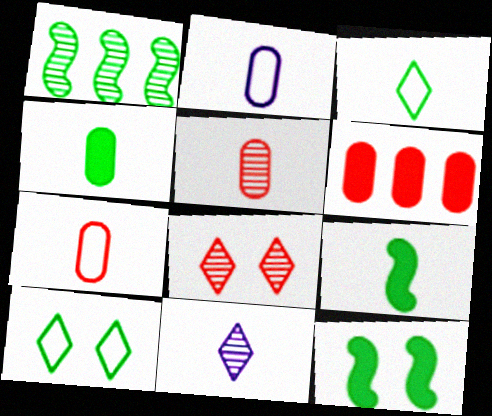[[1, 4, 10], 
[2, 4, 5], 
[7, 9, 11]]